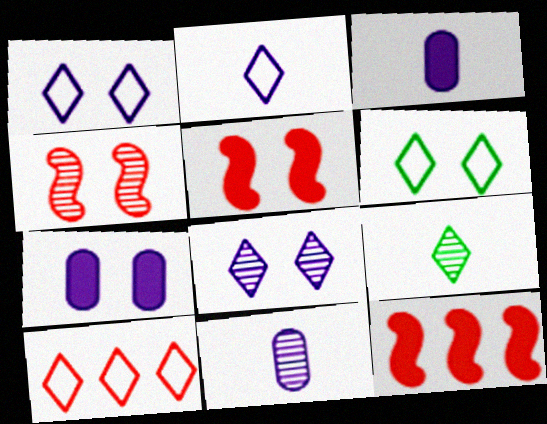[[2, 6, 10], 
[4, 6, 7], 
[6, 11, 12]]